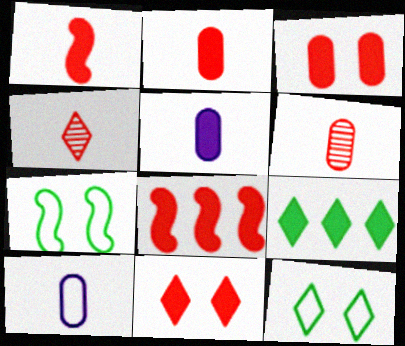[[2, 8, 11]]